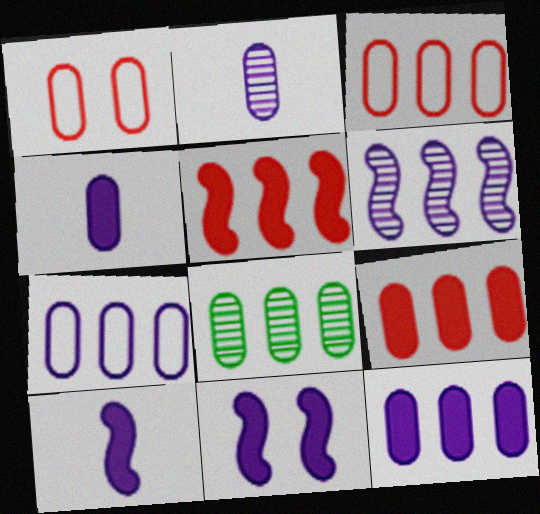[[1, 4, 8], 
[3, 8, 12], 
[7, 8, 9]]